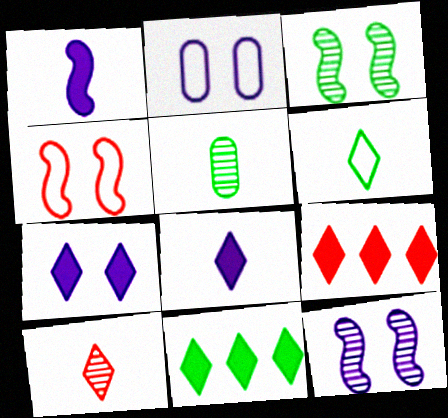[[2, 7, 12], 
[6, 8, 10]]